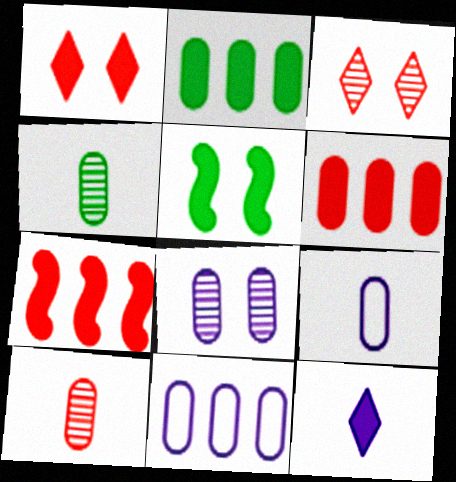[[5, 6, 12]]